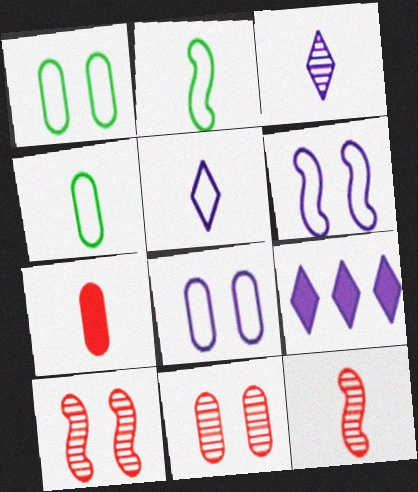[[1, 9, 12], 
[2, 3, 7], 
[2, 9, 11], 
[4, 9, 10]]